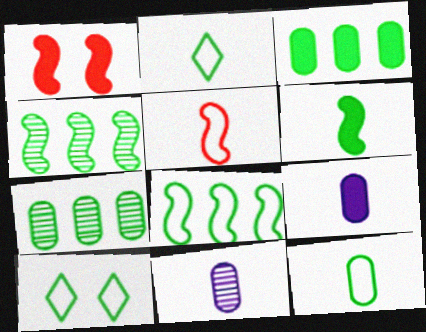[[6, 7, 10], 
[8, 10, 12]]